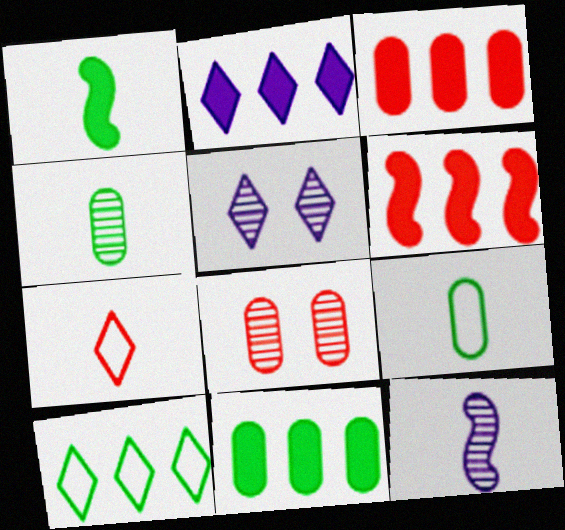[[2, 6, 11], 
[5, 6, 9], 
[6, 7, 8]]